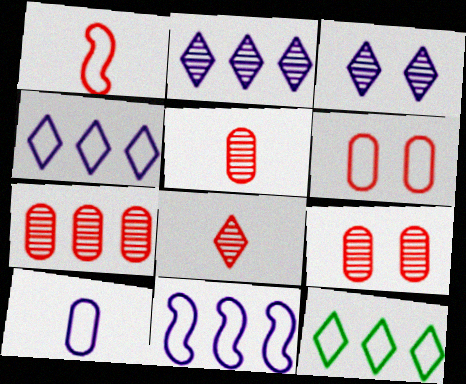[[5, 7, 9]]